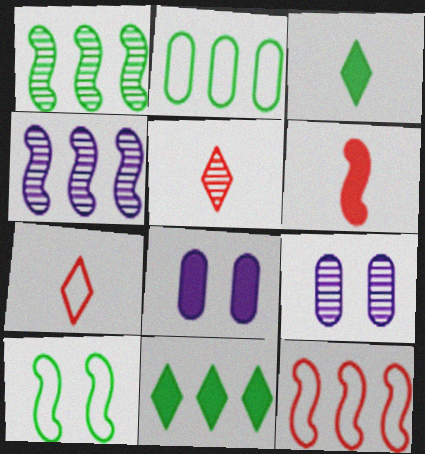[[1, 2, 11], 
[1, 5, 9], 
[1, 7, 8], 
[3, 9, 12], 
[4, 6, 10], 
[6, 8, 11]]